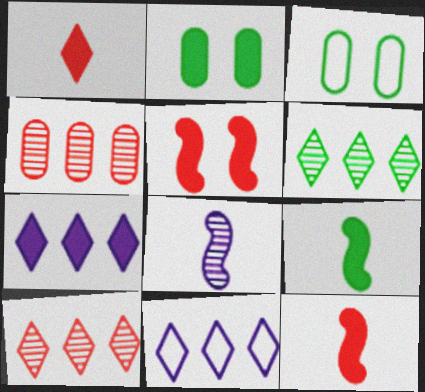[[2, 7, 12], 
[3, 6, 9]]